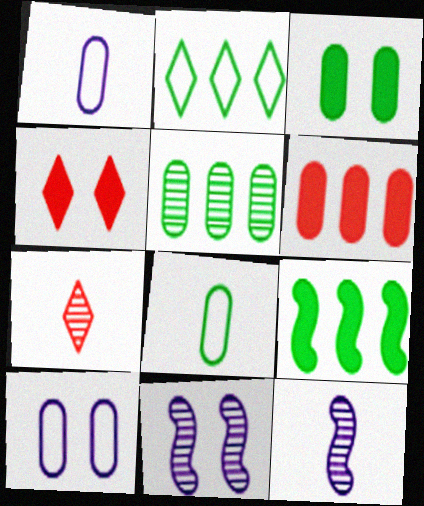[[2, 5, 9], 
[3, 5, 8], 
[5, 7, 11], 
[7, 9, 10]]